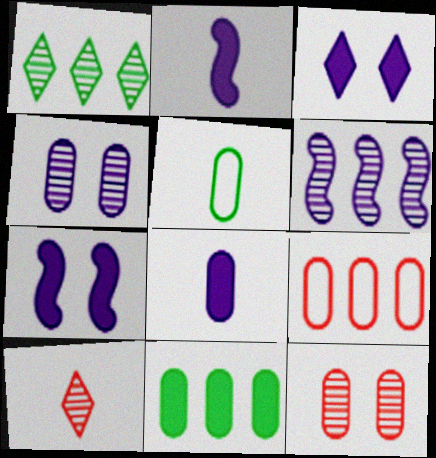[[2, 5, 10]]